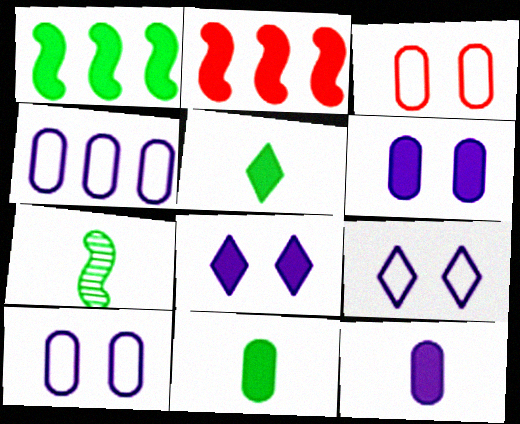[[2, 5, 6], 
[2, 8, 11]]